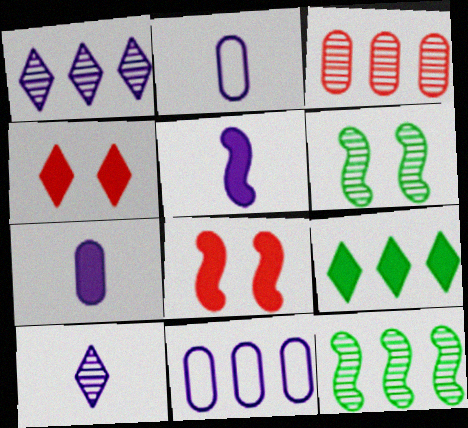[[1, 3, 12], 
[2, 4, 12], 
[2, 5, 10], 
[3, 6, 10], 
[7, 8, 9]]